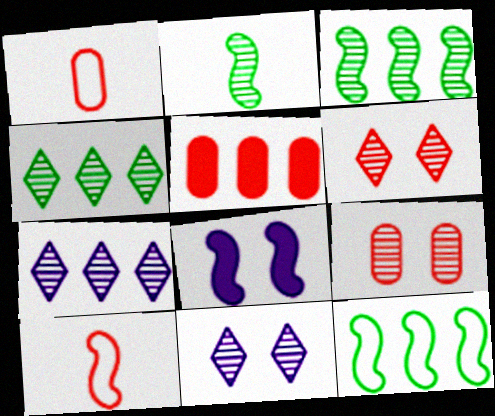[[1, 4, 8], 
[1, 5, 9], 
[2, 7, 9], 
[3, 8, 10], 
[5, 6, 10], 
[5, 7, 12]]